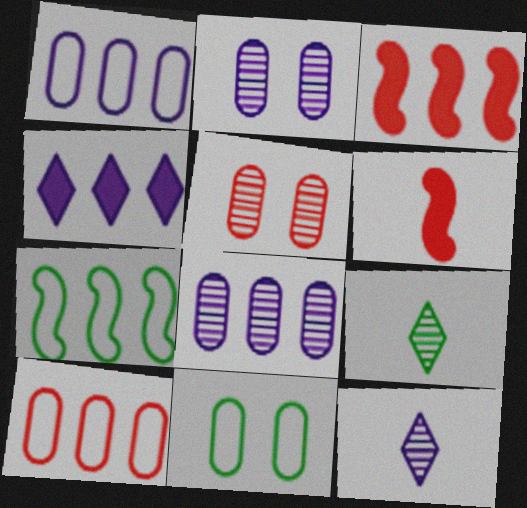[[3, 11, 12]]